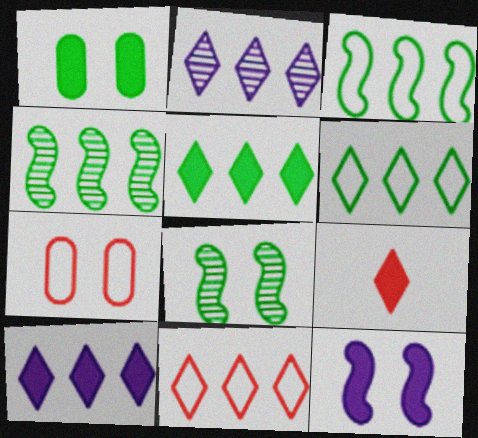[[2, 5, 11]]